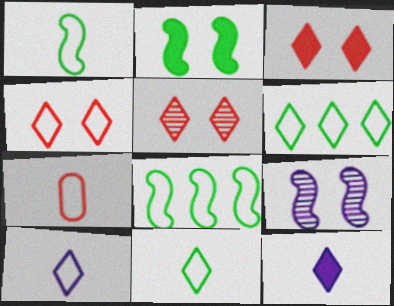[[1, 7, 10], 
[3, 4, 5], 
[4, 6, 10], 
[5, 6, 12]]